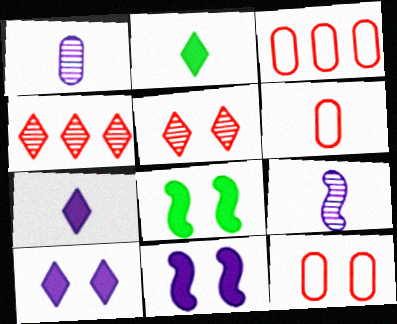[[2, 6, 9], 
[3, 6, 12]]